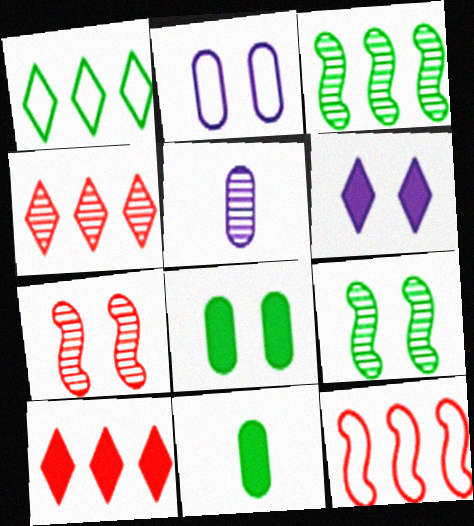[[1, 9, 11], 
[4, 5, 9]]